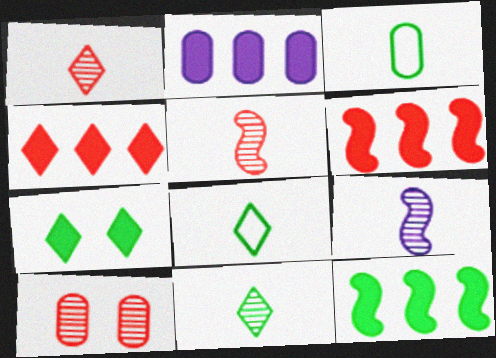[[2, 3, 10], 
[2, 4, 12]]